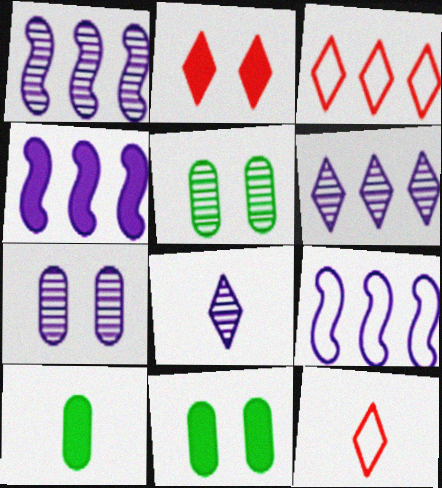[[1, 4, 9], 
[1, 7, 8], 
[1, 11, 12], 
[2, 4, 10], 
[4, 5, 12]]